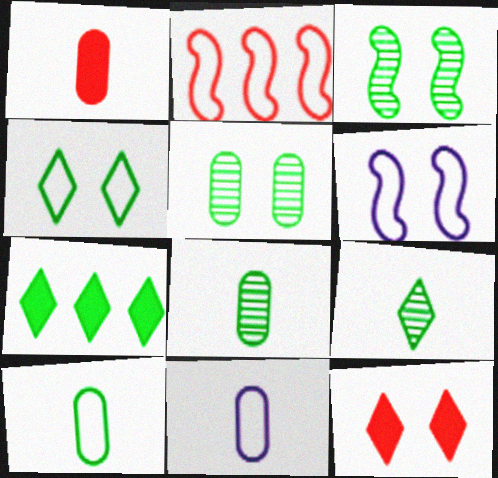[[1, 8, 11], 
[2, 4, 11], 
[3, 7, 10], 
[4, 7, 9], 
[5, 6, 12]]